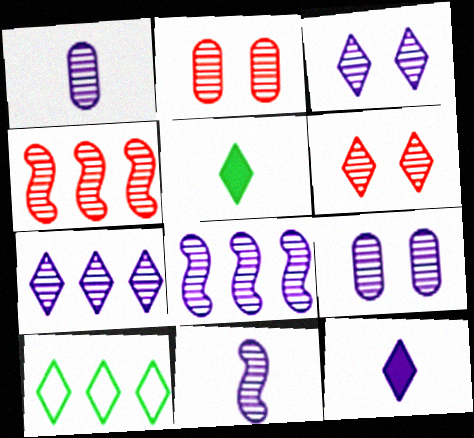[[1, 3, 8], 
[6, 10, 12], 
[7, 9, 11]]